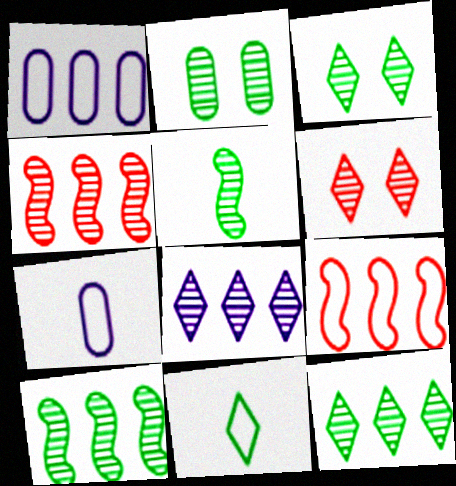[[2, 5, 12]]